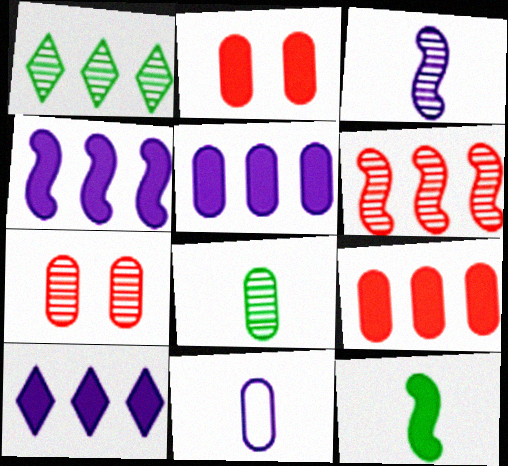[[1, 3, 7], 
[2, 10, 12], 
[4, 5, 10]]